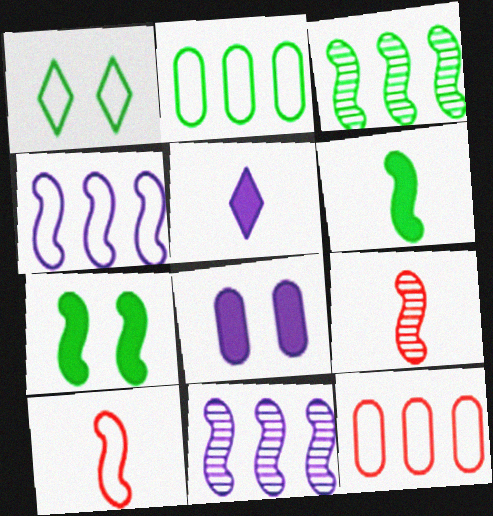[[4, 7, 9], 
[7, 10, 11]]